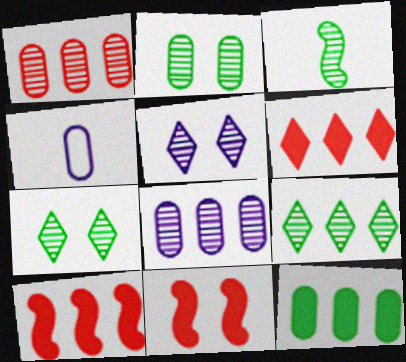[[1, 3, 5], 
[2, 3, 9], 
[4, 7, 10], 
[4, 9, 11]]